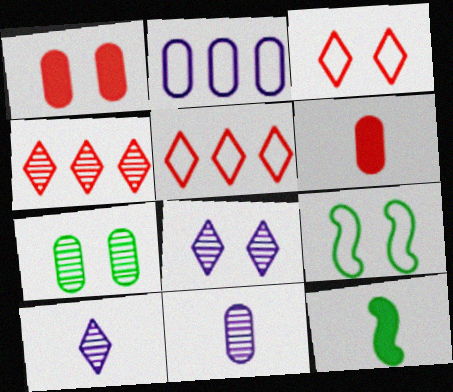[[1, 8, 9], 
[2, 6, 7]]